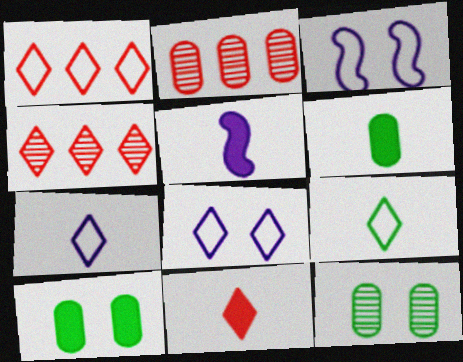[[1, 5, 12], 
[1, 8, 9], 
[3, 4, 6], 
[5, 6, 11]]